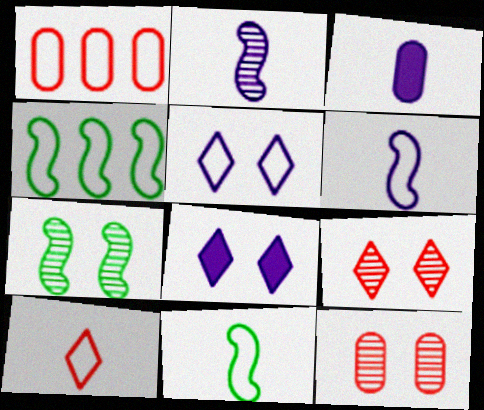[[1, 5, 11], 
[3, 4, 9]]